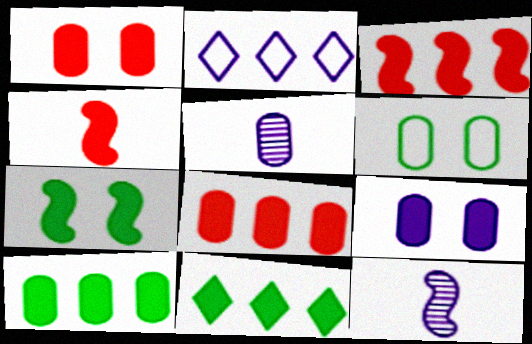[[2, 9, 12], 
[4, 9, 11], 
[5, 6, 8]]